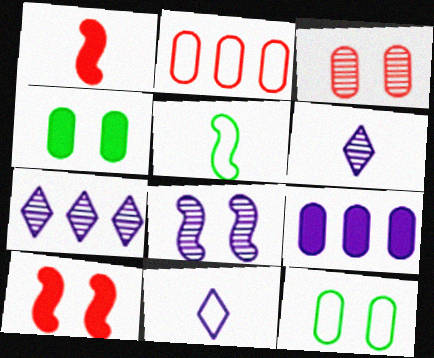[[1, 7, 12], 
[8, 9, 11]]